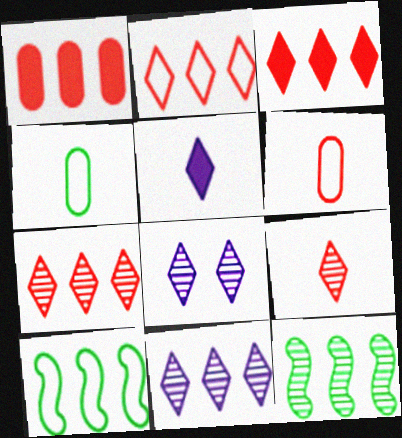[[1, 10, 11], 
[2, 3, 7]]